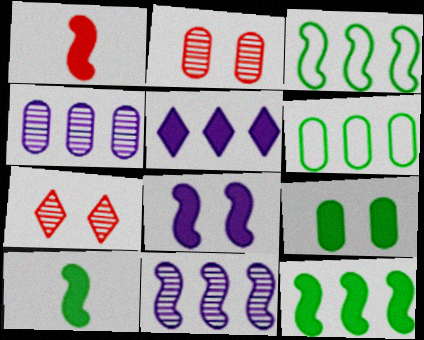[[1, 5, 9], 
[1, 8, 12]]